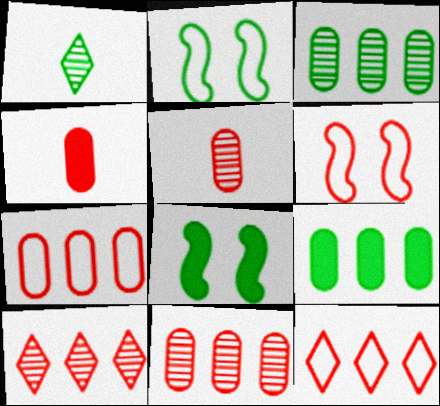[[1, 2, 9], 
[4, 6, 10]]